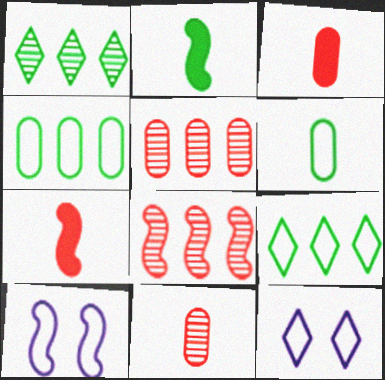[[1, 3, 10], 
[2, 5, 12], 
[2, 8, 10]]